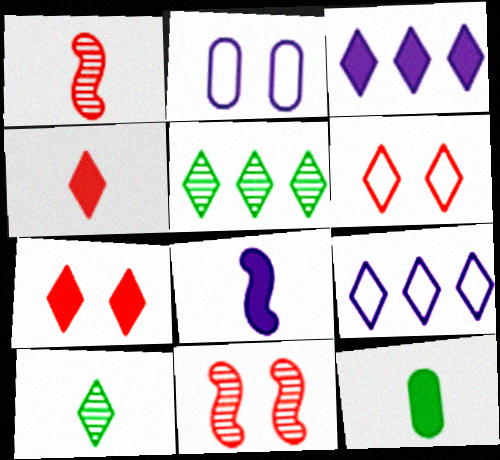[[3, 6, 10], 
[4, 8, 12], 
[7, 9, 10], 
[9, 11, 12]]